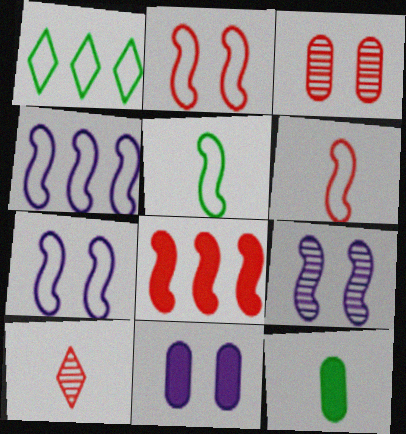[[2, 4, 5], 
[5, 8, 9]]